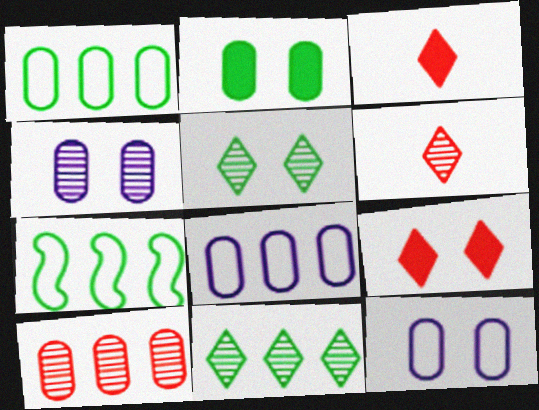[[3, 4, 7]]